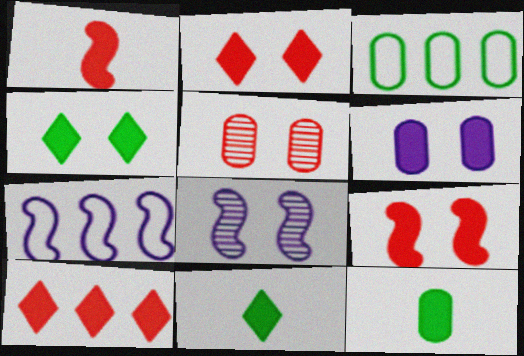[[4, 6, 9], 
[5, 7, 11]]